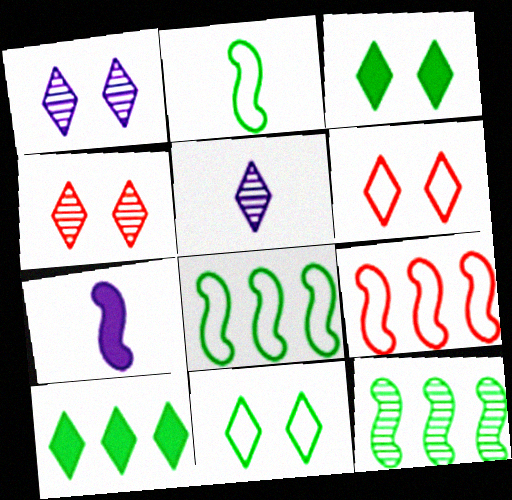[[1, 3, 6], 
[5, 6, 10]]